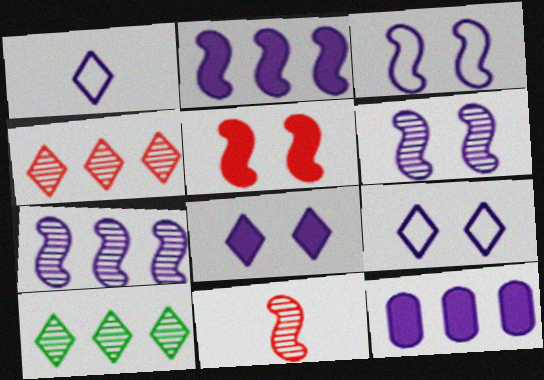[[1, 6, 12]]